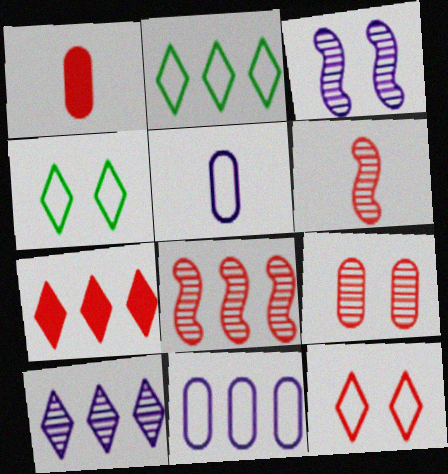[[1, 2, 3], 
[1, 8, 12], 
[2, 7, 10]]